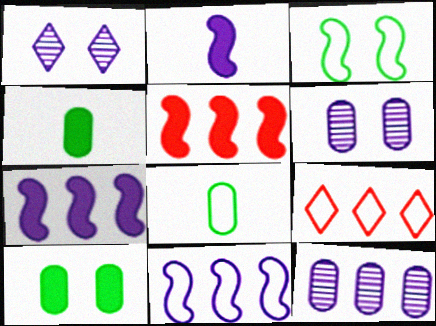[[1, 5, 8]]